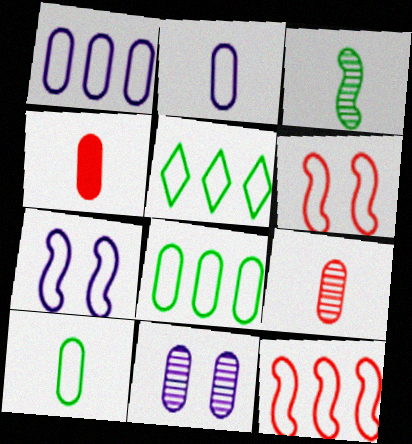[[1, 5, 12], 
[2, 5, 6], 
[4, 8, 11]]